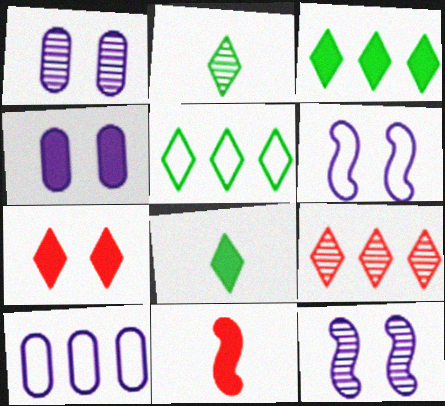[[1, 5, 11], 
[3, 4, 11]]